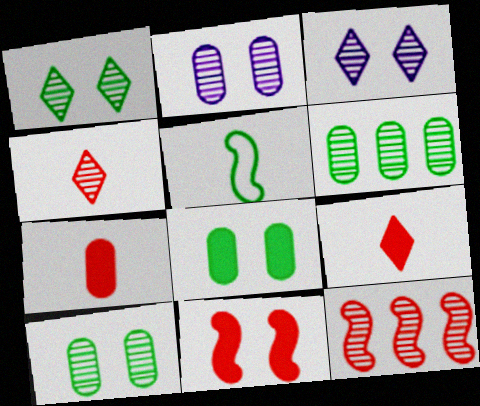[]